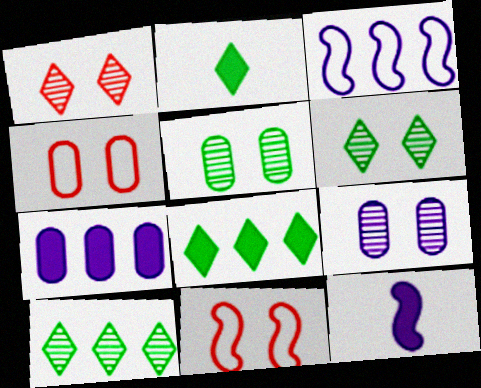[[4, 10, 12]]